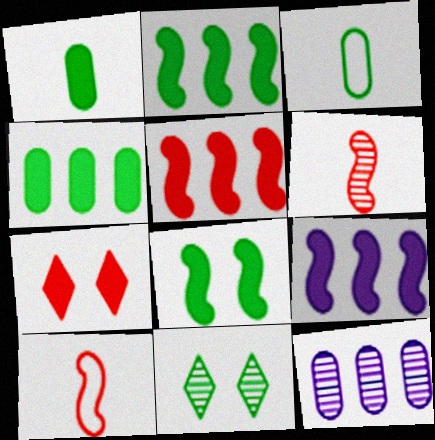[[1, 7, 9], 
[2, 3, 11], 
[2, 5, 9], 
[6, 11, 12]]